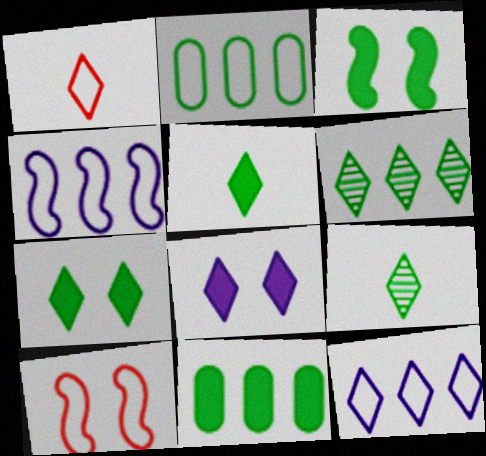[[1, 6, 8], 
[2, 3, 9], 
[3, 5, 11]]